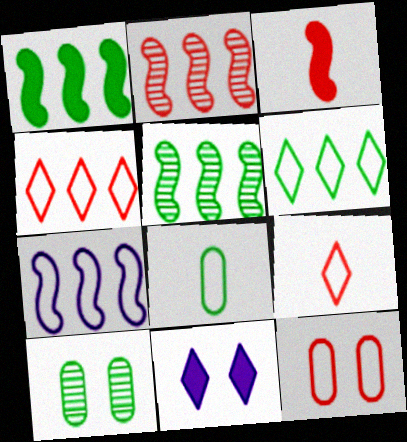[[1, 2, 7], 
[2, 8, 11]]